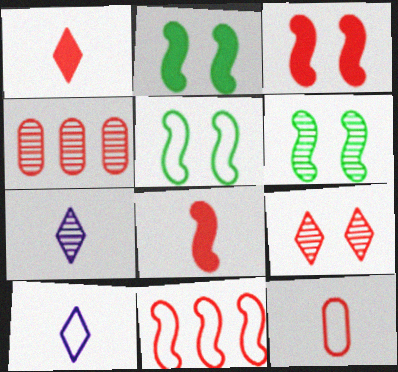[[2, 4, 10], 
[2, 5, 6], 
[4, 6, 7]]